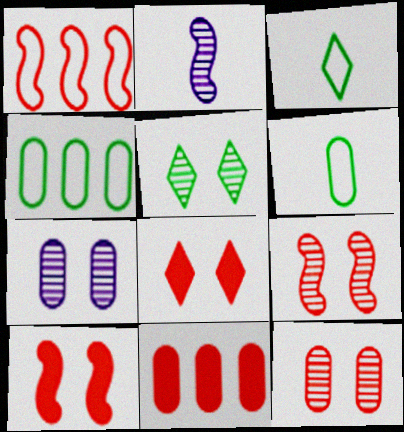[[2, 4, 8], 
[5, 7, 9], 
[6, 7, 11]]